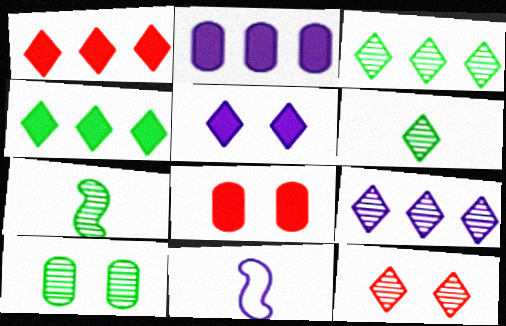[[1, 10, 11], 
[3, 7, 10], 
[3, 8, 11], 
[6, 9, 12]]